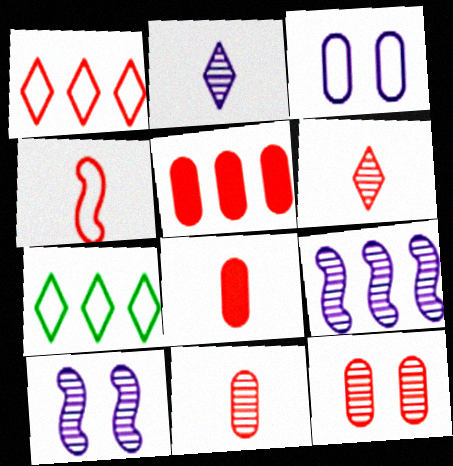[[3, 4, 7], 
[4, 6, 8], 
[5, 7, 9], 
[7, 8, 10]]